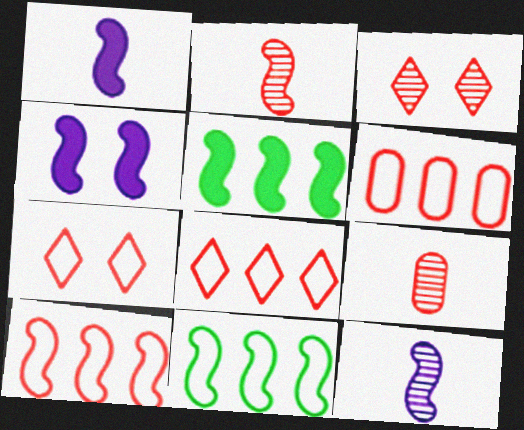[[2, 4, 11], 
[6, 8, 10]]